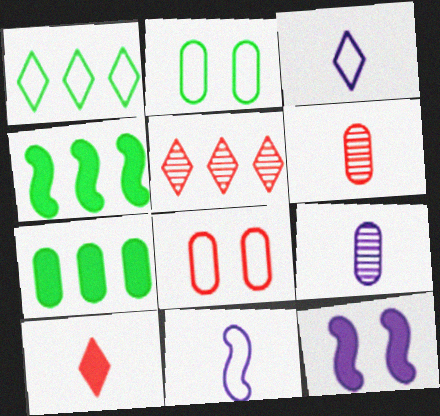[[1, 6, 12], 
[1, 8, 11], 
[7, 8, 9], 
[7, 10, 12]]